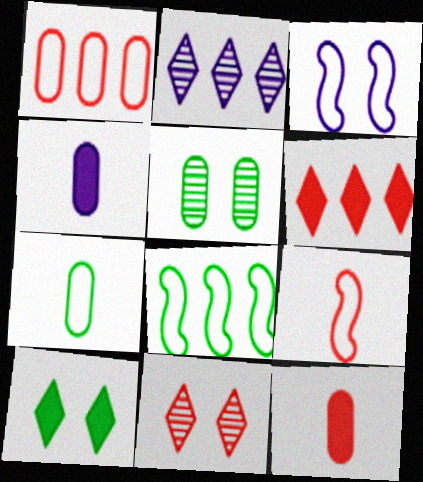[[1, 4, 5], 
[2, 3, 4], 
[3, 8, 9], 
[4, 8, 11]]